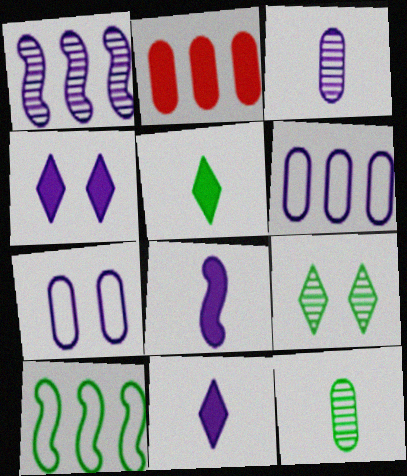[[1, 7, 11], 
[2, 7, 12]]